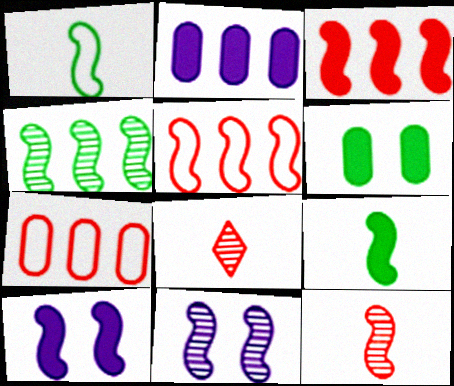[[1, 3, 11], 
[3, 9, 10], 
[4, 11, 12], 
[5, 9, 11]]